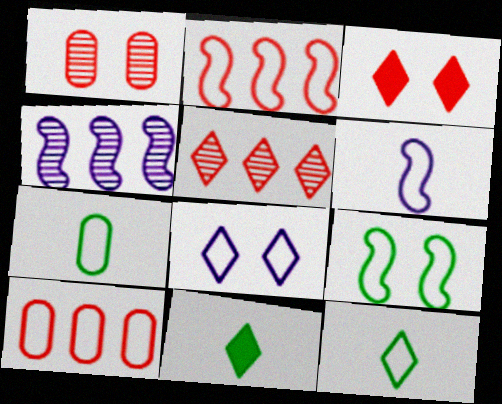[[2, 6, 9], 
[2, 7, 8], 
[3, 4, 7], 
[5, 8, 11]]